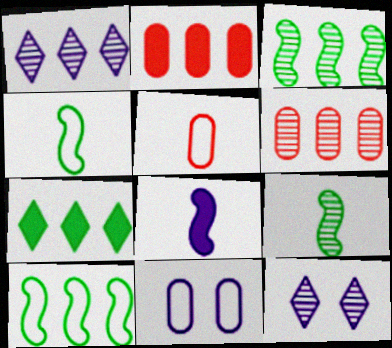[[1, 2, 10], 
[1, 3, 6], 
[1, 8, 11], 
[2, 4, 12], 
[6, 9, 12]]